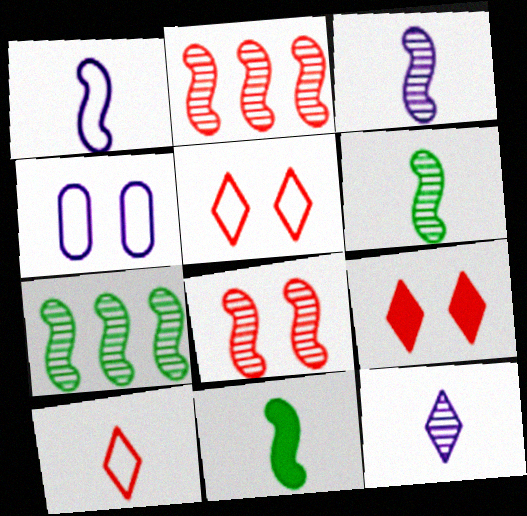[[3, 7, 8]]